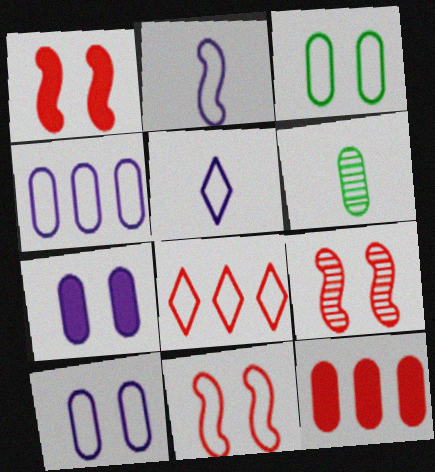[[1, 9, 11], 
[2, 3, 8], 
[6, 10, 12]]